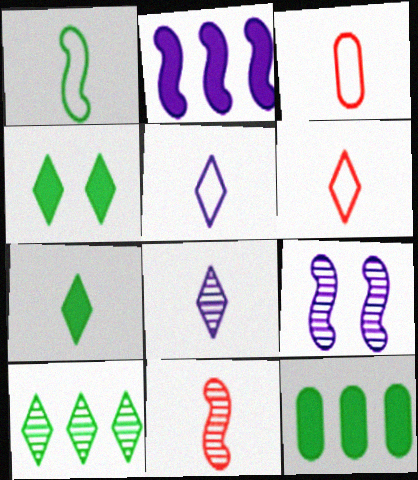[[1, 3, 5], 
[6, 7, 8], 
[6, 9, 12]]